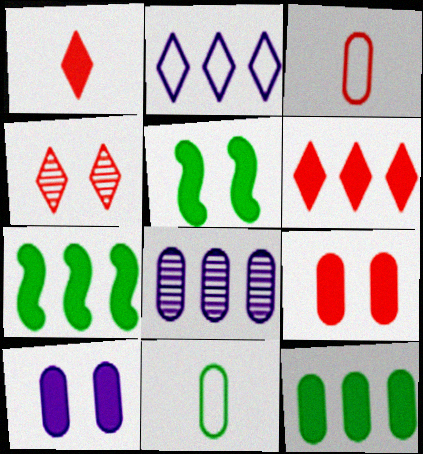[[1, 7, 10], 
[8, 9, 11]]